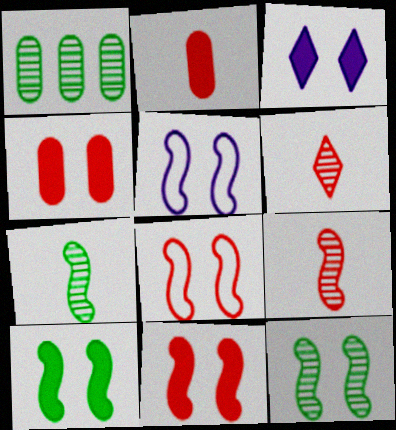[[3, 4, 10], 
[5, 11, 12]]